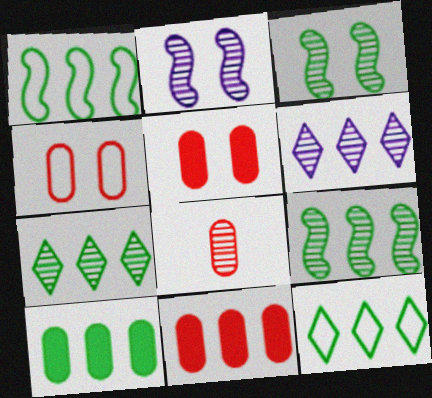[[1, 6, 11], 
[1, 7, 10], 
[2, 7, 8], 
[3, 6, 8], 
[4, 8, 11], 
[9, 10, 12]]